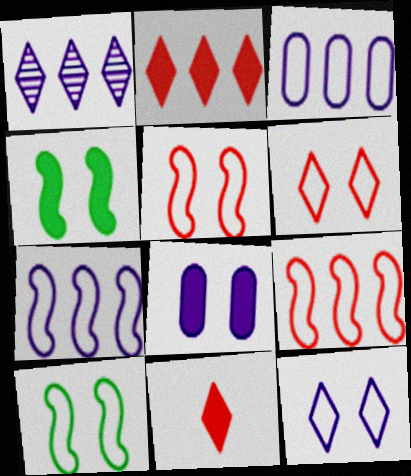[]